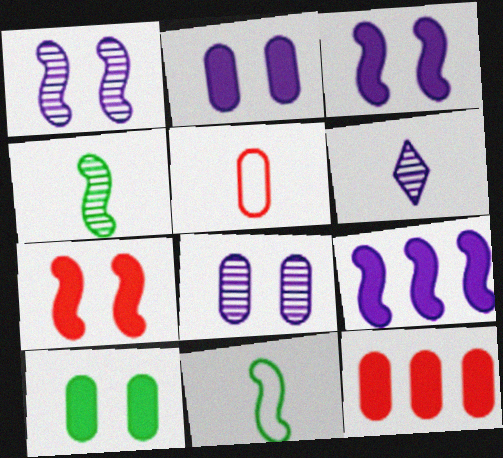[]